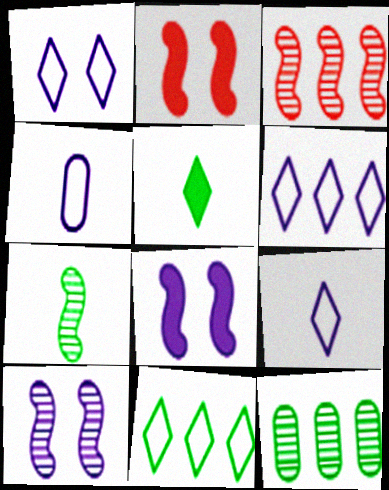[[1, 6, 9], 
[2, 9, 12], 
[3, 7, 10]]